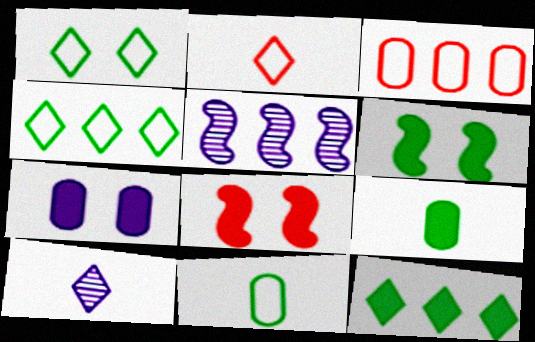[[3, 5, 12], 
[3, 6, 10], 
[6, 9, 12]]